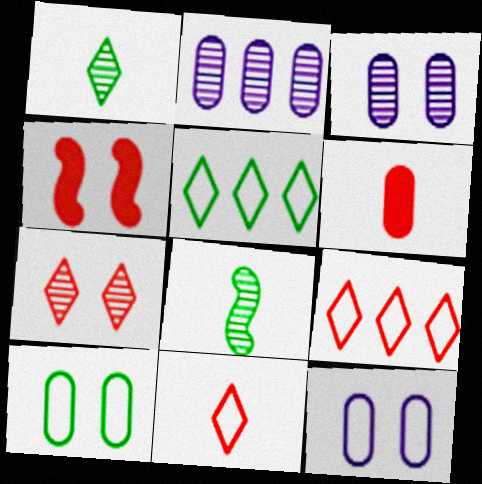[[2, 6, 10], 
[2, 7, 8]]